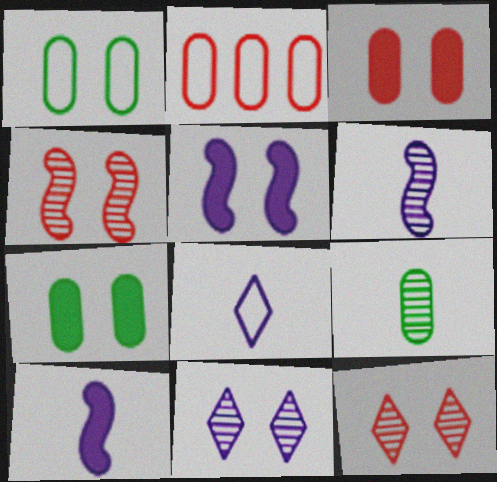[[1, 5, 12]]